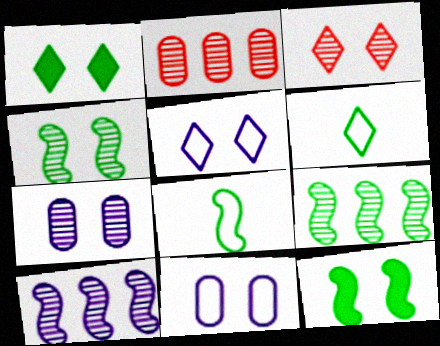[[1, 3, 5], 
[3, 4, 7], 
[3, 11, 12], 
[8, 9, 12]]